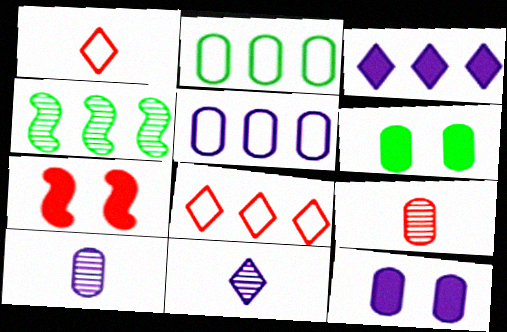[[1, 4, 12], 
[2, 7, 11], 
[2, 9, 12], 
[5, 6, 9], 
[5, 10, 12], 
[7, 8, 9]]